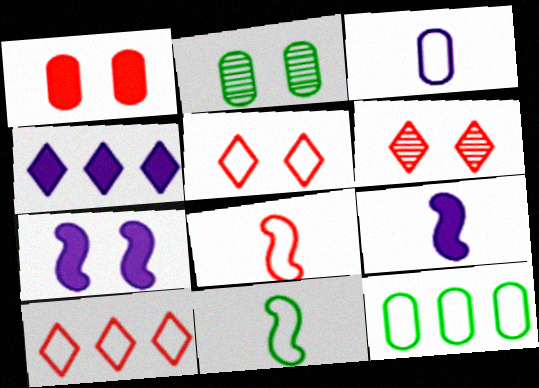[[2, 4, 8], 
[2, 5, 7], 
[2, 9, 10], 
[6, 9, 12]]